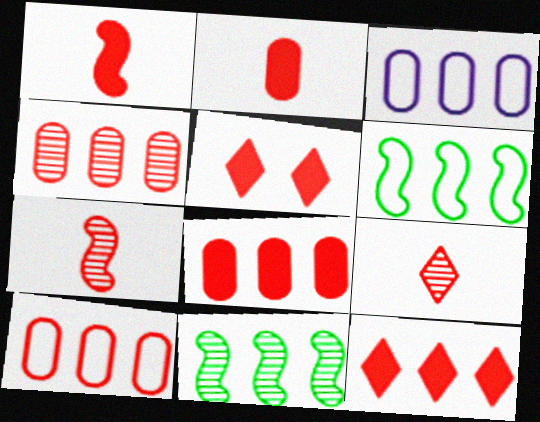[[1, 5, 8], 
[3, 11, 12], 
[4, 8, 10], 
[5, 7, 10]]